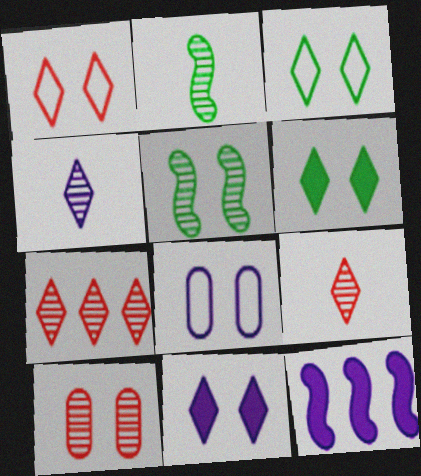[[4, 8, 12]]